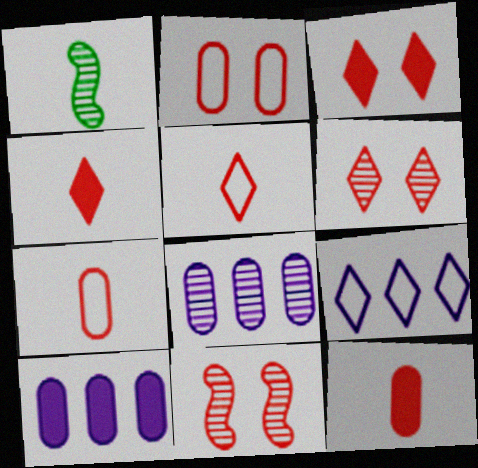[[1, 6, 8], 
[2, 3, 11]]